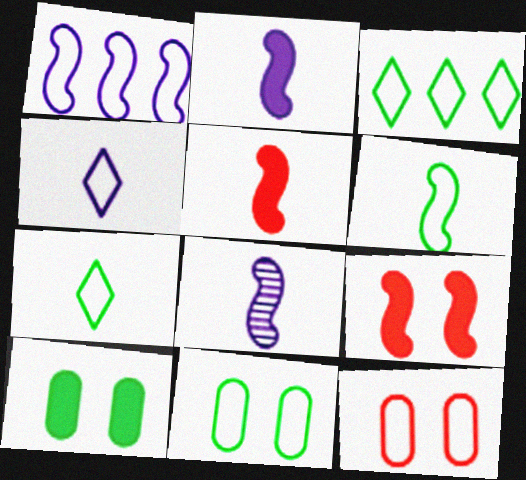[[1, 7, 12], 
[3, 6, 11], 
[5, 6, 8]]